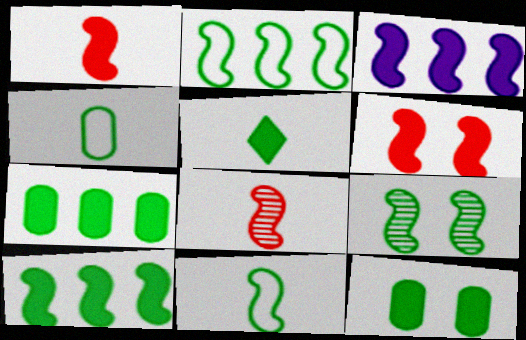[[5, 10, 12], 
[9, 10, 11]]